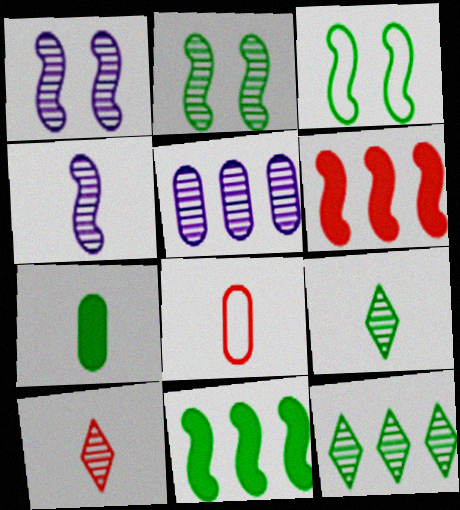[[2, 5, 10], 
[3, 4, 6], 
[3, 7, 12]]